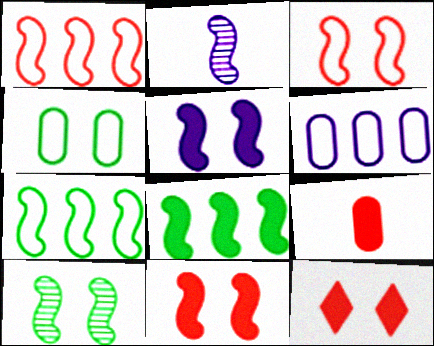[[2, 3, 8], 
[2, 7, 11], 
[3, 5, 10]]